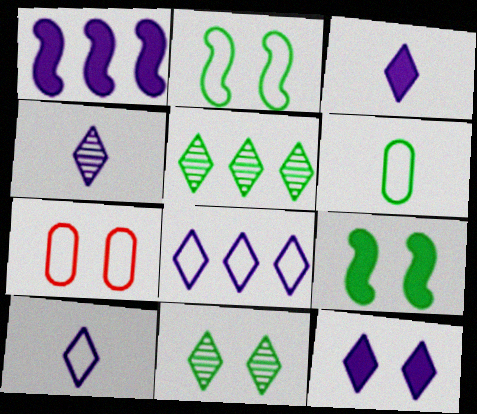[[3, 4, 10], 
[4, 8, 12], 
[5, 6, 9]]